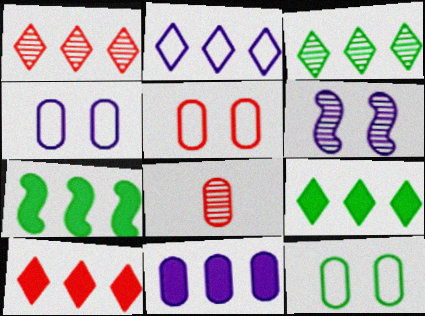[[1, 2, 9], 
[2, 3, 10], 
[3, 6, 8], 
[4, 5, 12], 
[7, 10, 11], 
[8, 11, 12]]